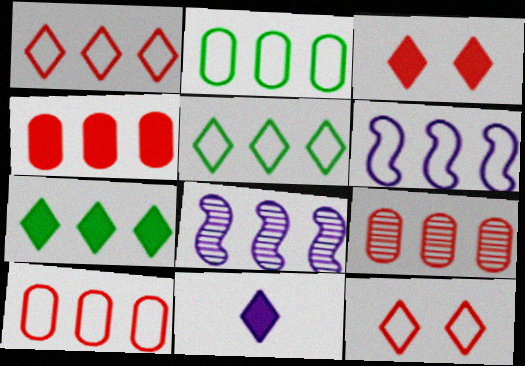[[1, 2, 6], 
[3, 7, 11], 
[4, 5, 8], 
[4, 9, 10], 
[5, 6, 10], 
[6, 7, 9], 
[7, 8, 10]]